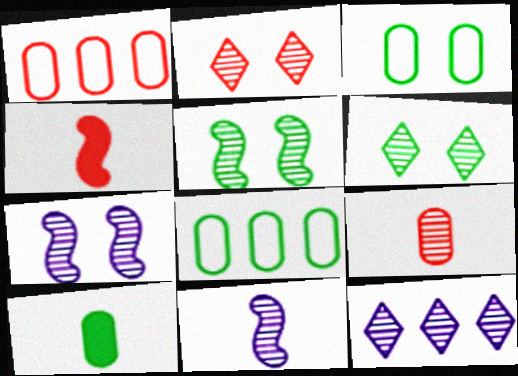[[1, 2, 4], 
[3, 4, 12], 
[5, 9, 12]]